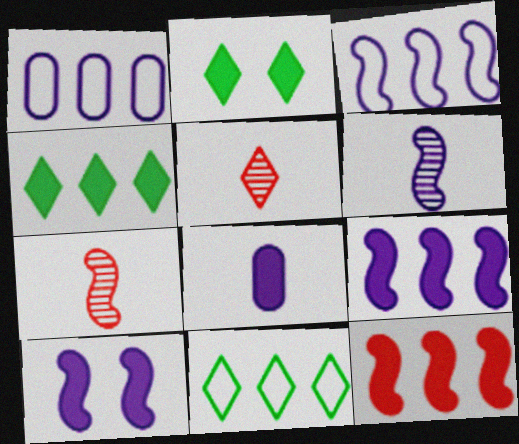[[1, 2, 7], 
[2, 8, 12], 
[3, 6, 10]]